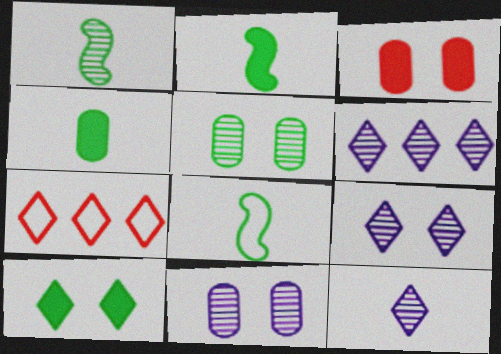[[1, 2, 8], 
[2, 7, 11], 
[3, 6, 8], 
[6, 9, 12], 
[7, 10, 12]]